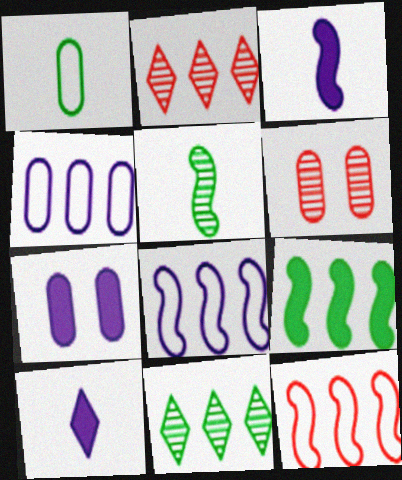[[2, 4, 9]]